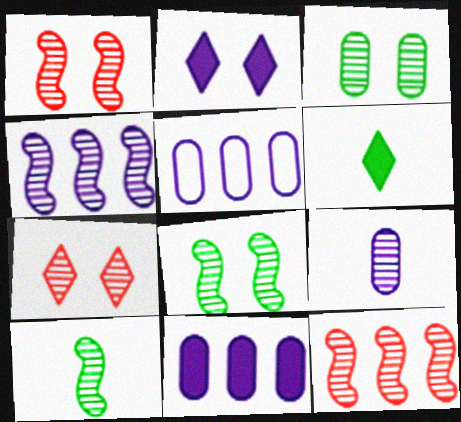[[1, 4, 10], 
[1, 5, 6]]